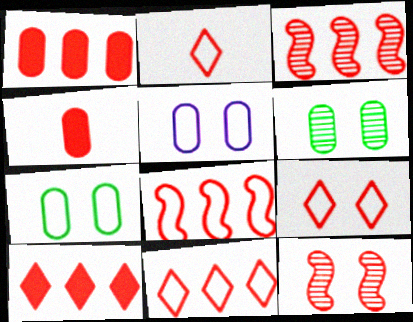[[1, 2, 12], 
[1, 3, 11], 
[2, 9, 11], 
[3, 4, 9], 
[4, 11, 12]]